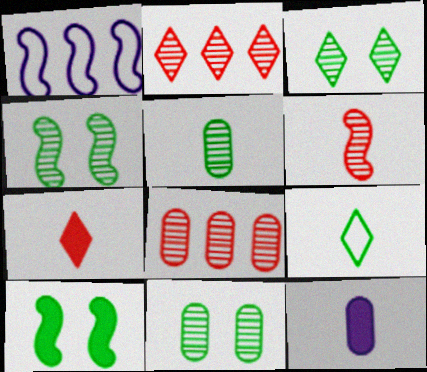[[1, 6, 10], 
[1, 7, 11], 
[3, 4, 11], 
[6, 9, 12]]